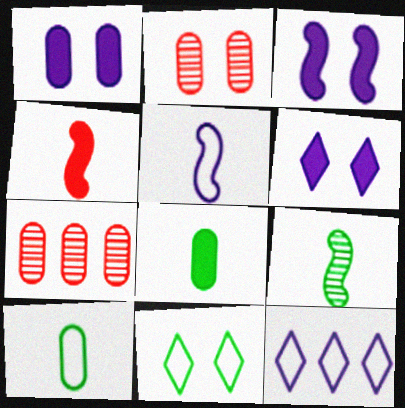[[1, 3, 6], 
[1, 7, 10], 
[2, 3, 11], 
[4, 5, 9]]